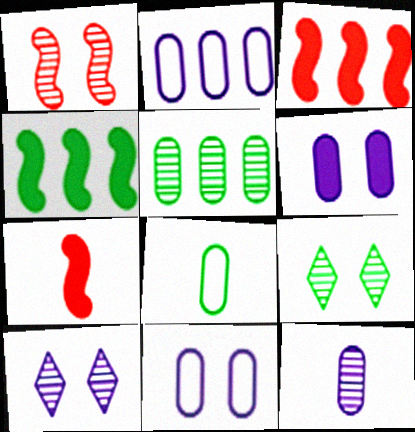[[2, 6, 12], 
[2, 7, 9], 
[3, 8, 10], 
[4, 8, 9]]